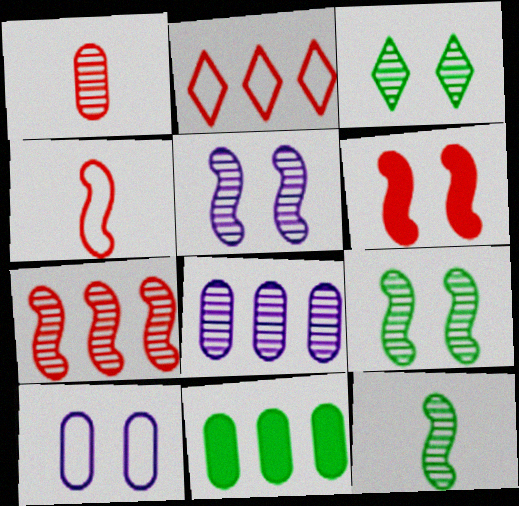[[1, 2, 6], 
[1, 10, 11], 
[3, 6, 10], 
[4, 6, 7], 
[5, 7, 12]]